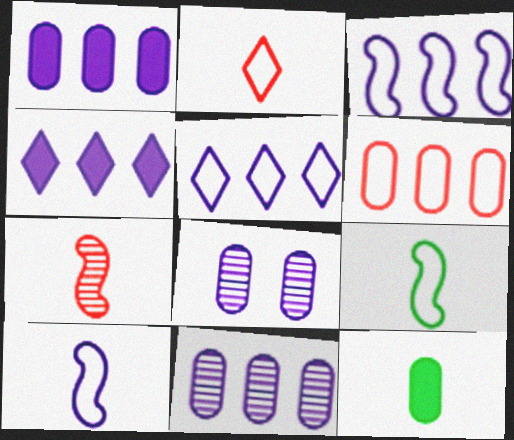[[3, 4, 11], 
[4, 8, 10], 
[6, 8, 12]]